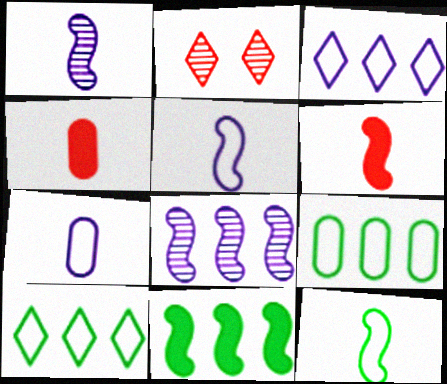[[1, 6, 12], 
[2, 7, 11]]